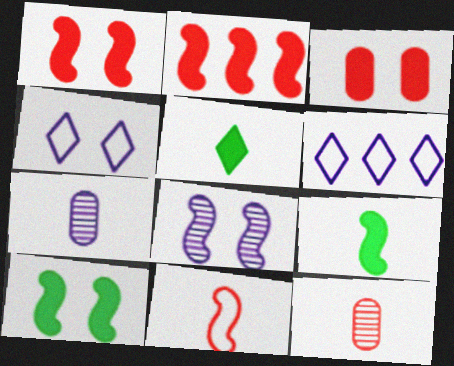[[5, 7, 11], 
[6, 10, 12]]